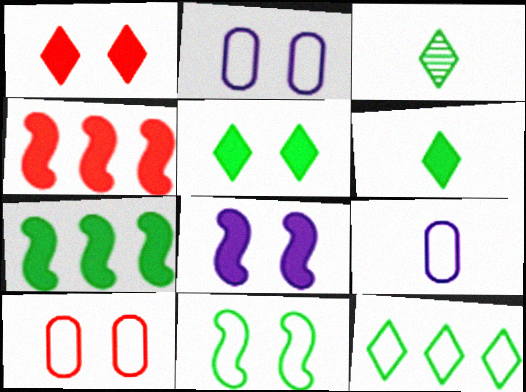[[2, 3, 4], 
[3, 5, 12]]